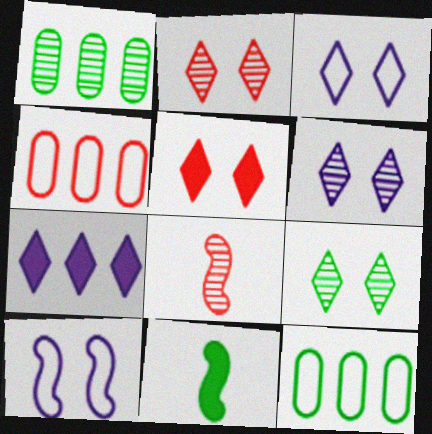[[1, 6, 8], 
[2, 6, 9], 
[3, 5, 9], 
[4, 5, 8], 
[4, 6, 11], 
[9, 11, 12]]